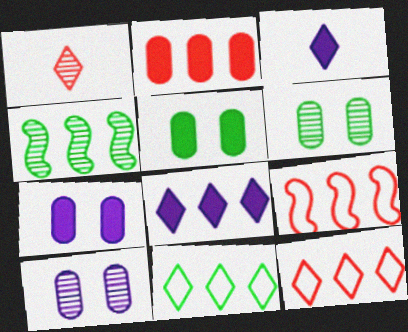[[1, 4, 10], 
[3, 6, 9]]